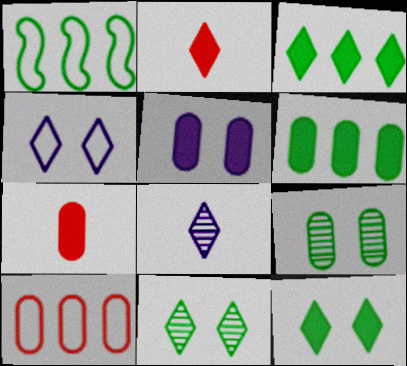[[5, 6, 7]]